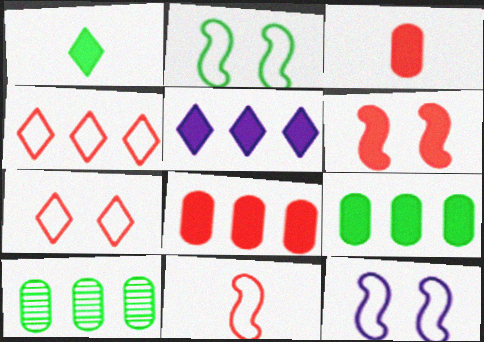[[1, 2, 10]]